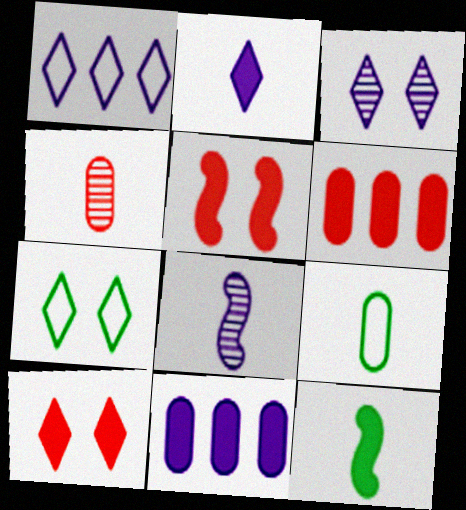[[1, 2, 3], 
[3, 7, 10], 
[6, 7, 8], 
[10, 11, 12]]